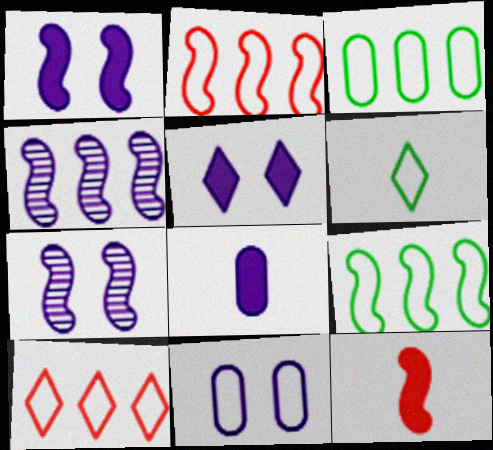[[2, 6, 11], 
[5, 7, 11], 
[7, 9, 12]]